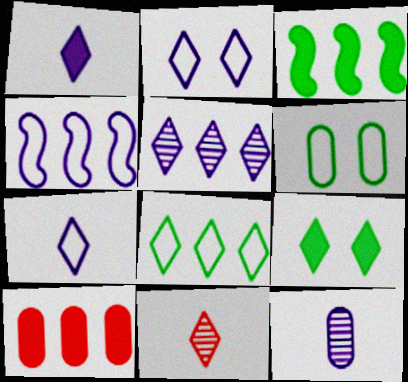[[1, 2, 5], 
[6, 10, 12]]